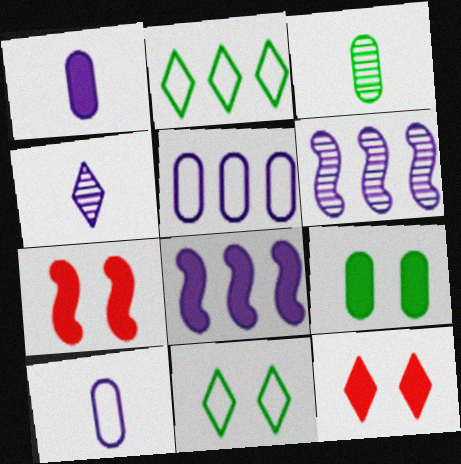[[2, 4, 12]]